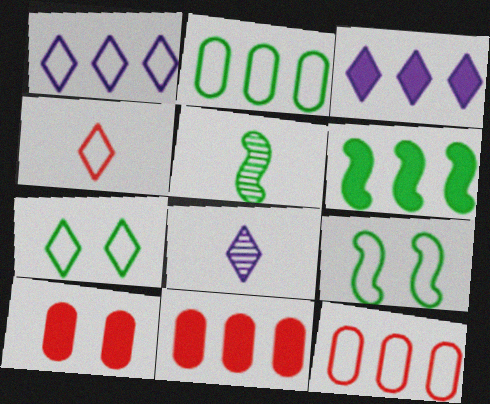[[1, 4, 7], 
[1, 5, 10], 
[3, 6, 11], 
[5, 6, 9], 
[8, 9, 11]]